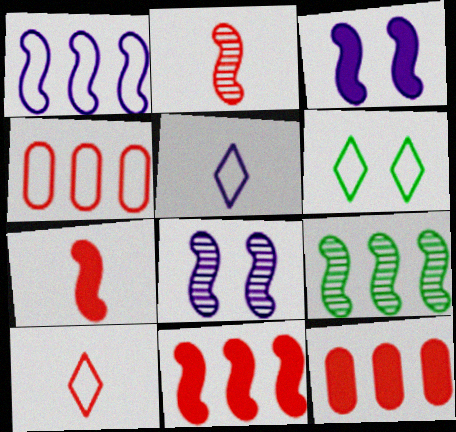[[1, 9, 11], 
[2, 8, 9]]